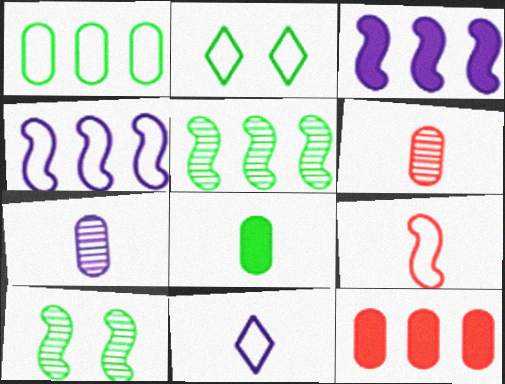[[2, 3, 6], 
[2, 5, 8], 
[3, 9, 10], 
[10, 11, 12]]